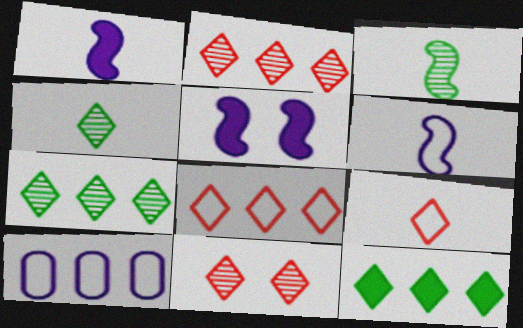[]